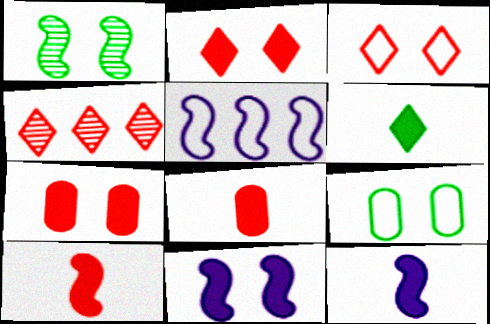[[1, 5, 10], 
[4, 9, 12], 
[6, 8, 12]]